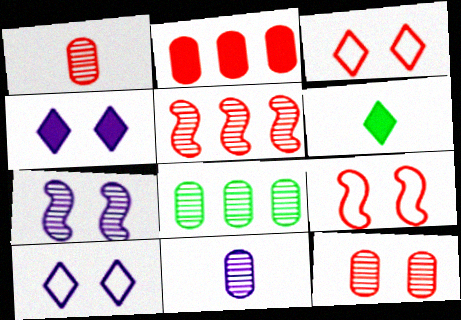[[8, 11, 12]]